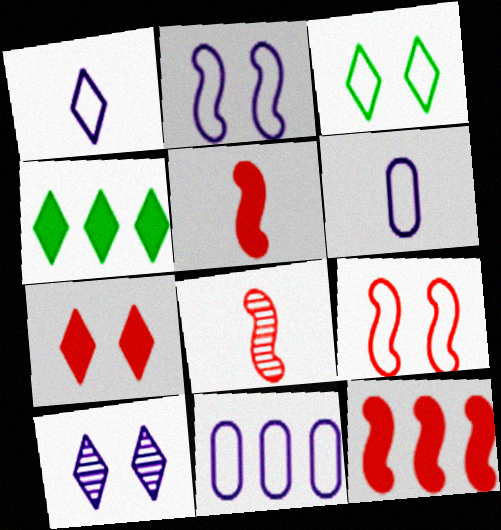[[1, 2, 11], 
[3, 7, 10], 
[8, 9, 12]]